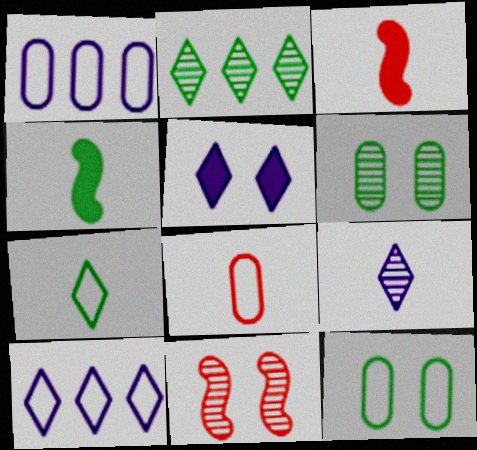[[1, 8, 12], 
[2, 4, 12], 
[3, 6, 10], 
[4, 8, 9], 
[5, 9, 10], 
[5, 11, 12]]